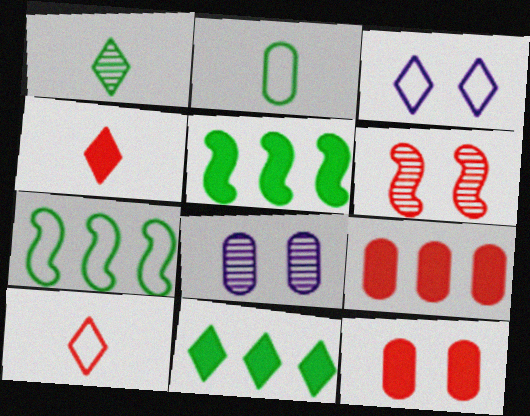[[2, 8, 9], 
[4, 7, 8], 
[5, 8, 10], 
[6, 9, 10]]